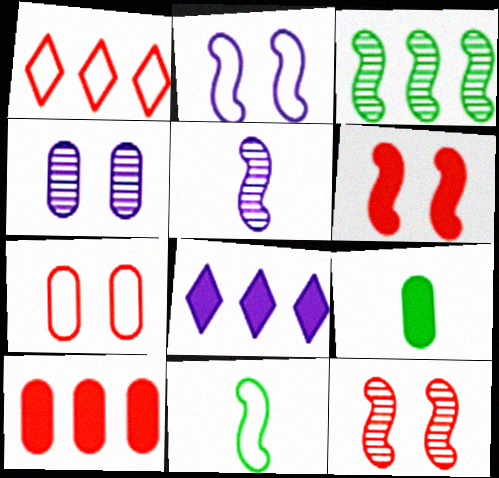[[3, 5, 12], 
[6, 8, 9]]